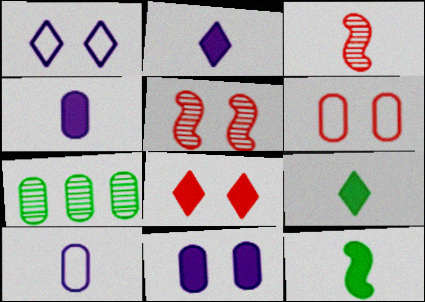[[3, 9, 10], 
[4, 6, 7], 
[5, 6, 8]]